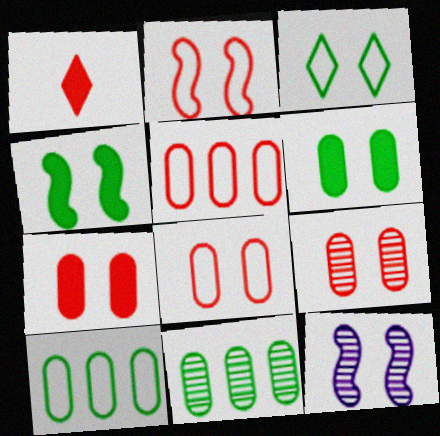[[1, 10, 12], 
[2, 4, 12], 
[3, 7, 12], 
[7, 8, 9]]